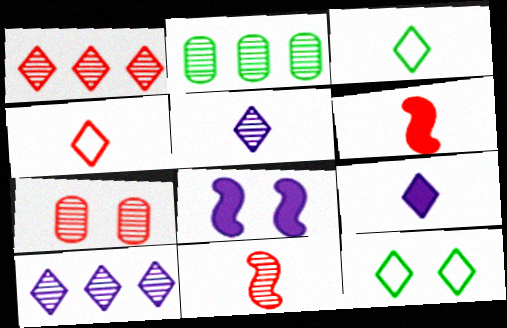[[1, 7, 11], 
[1, 9, 12], 
[2, 4, 8], 
[7, 8, 12]]